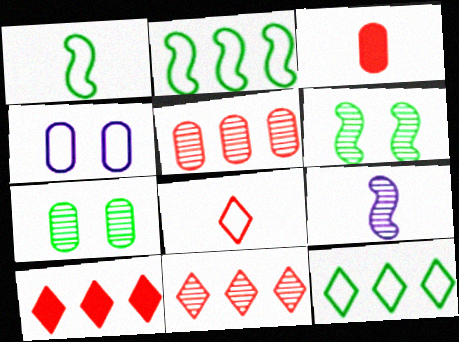[[2, 4, 8], 
[7, 9, 11]]